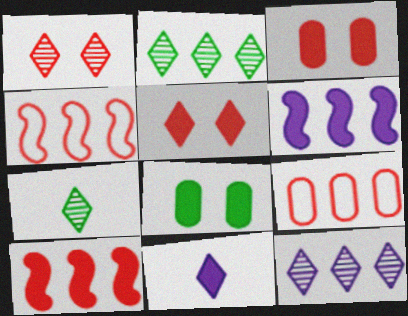[[1, 7, 12], 
[2, 6, 9], 
[8, 10, 11]]